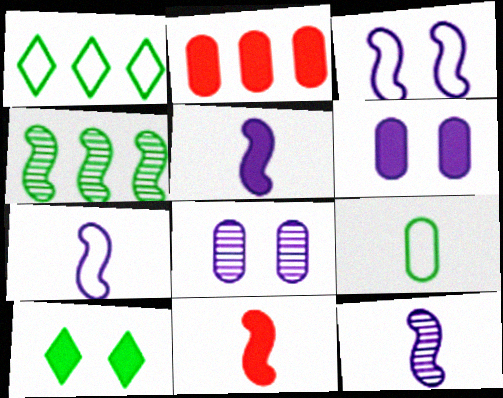[[1, 8, 11], 
[2, 5, 10], 
[2, 8, 9], 
[3, 4, 11], 
[4, 9, 10], 
[5, 7, 12]]